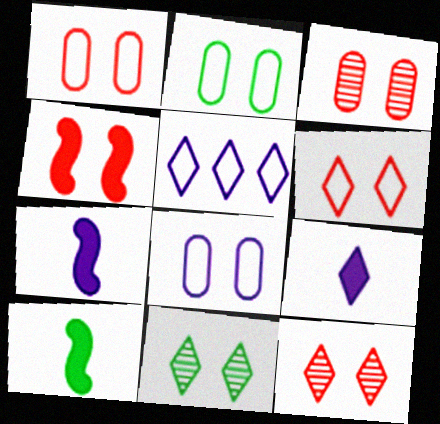[[1, 2, 8], 
[1, 4, 12], 
[3, 4, 6], 
[3, 5, 10], 
[4, 8, 11]]